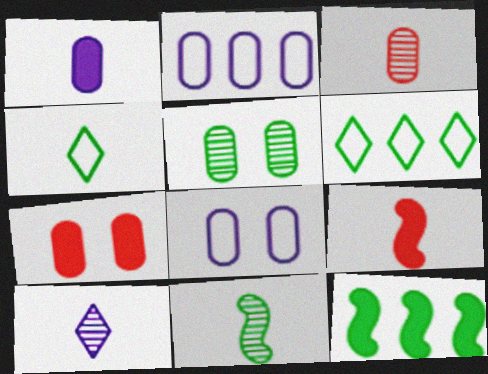[[3, 10, 11], 
[4, 5, 12], 
[5, 7, 8]]